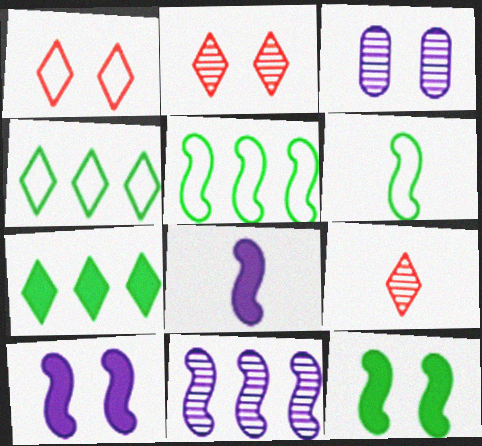[[1, 3, 12]]